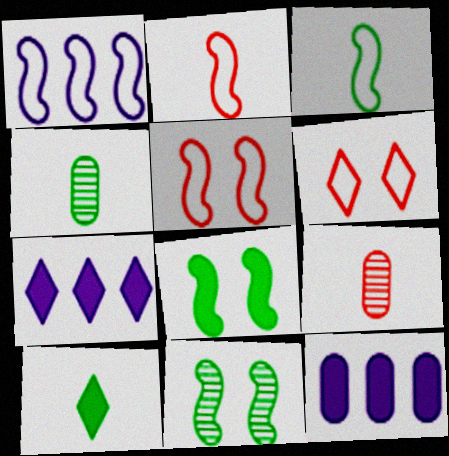[[1, 3, 5], 
[3, 4, 10], 
[4, 5, 7]]